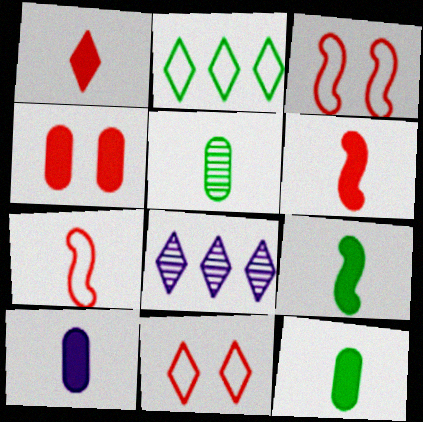[[1, 9, 10], 
[3, 8, 12]]